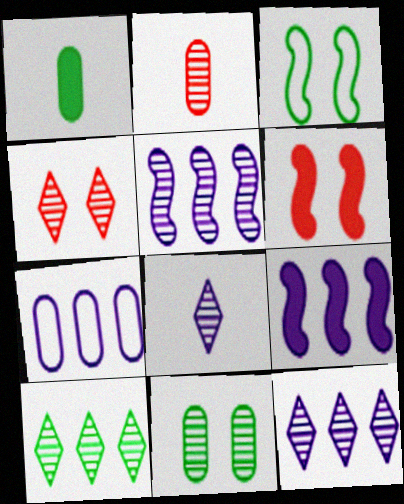[[1, 3, 10], 
[4, 8, 10], 
[7, 9, 12]]